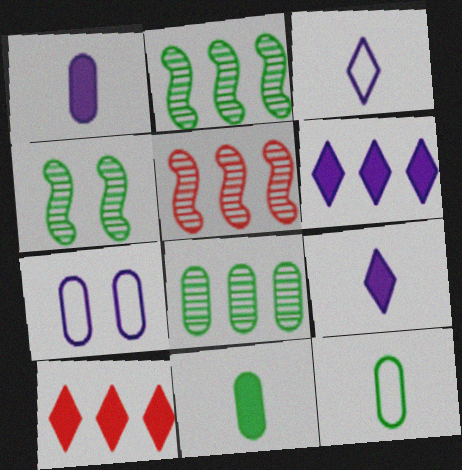[]